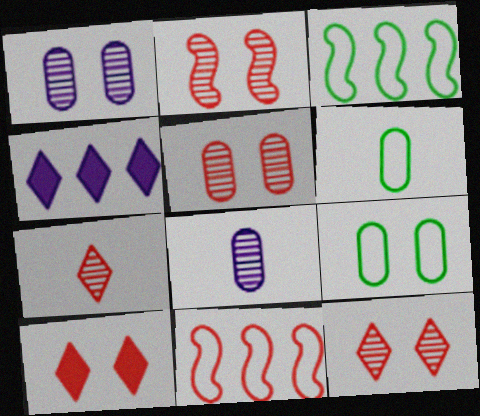[[2, 4, 6], 
[2, 5, 12], 
[3, 8, 10]]